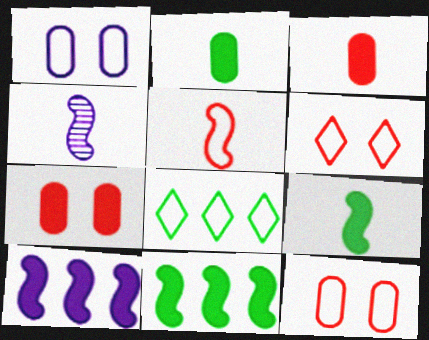[[1, 5, 8], 
[4, 5, 9], 
[4, 7, 8]]